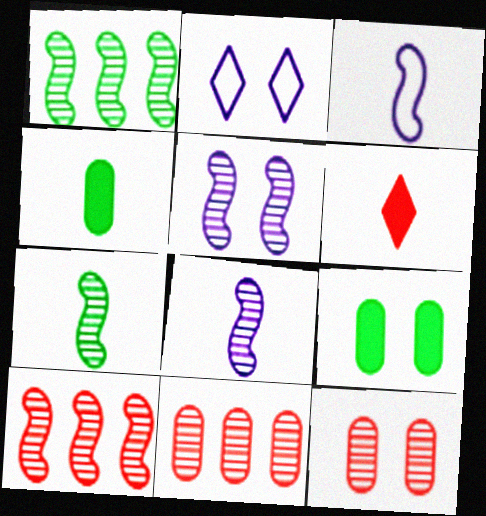[[2, 4, 10], 
[5, 7, 10]]